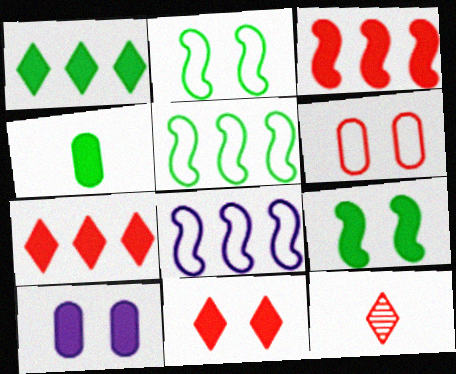[[1, 4, 9], 
[3, 6, 12], 
[5, 10, 12], 
[9, 10, 11]]